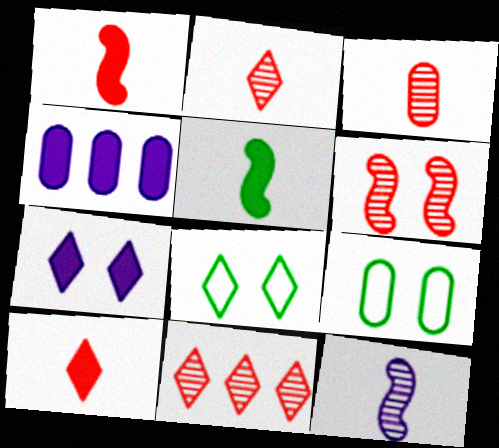[[3, 4, 9], 
[3, 6, 11], 
[6, 7, 9]]